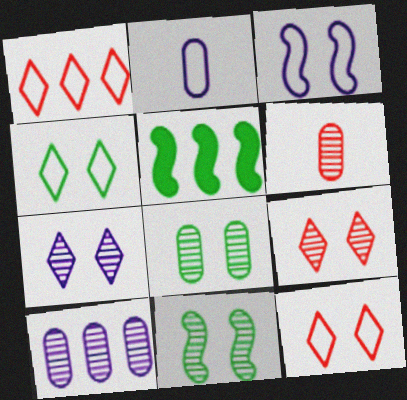[[1, 5, 10], 
[2, 5, 9], 
[6, 8, 10]]